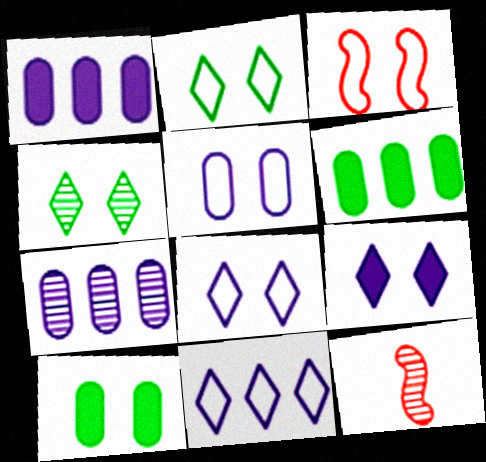[[1, 2, 12], 
[2, 3, 5], 
[4, 7, 12], 
[6, 8, 12], 
[10, 11, 12]]